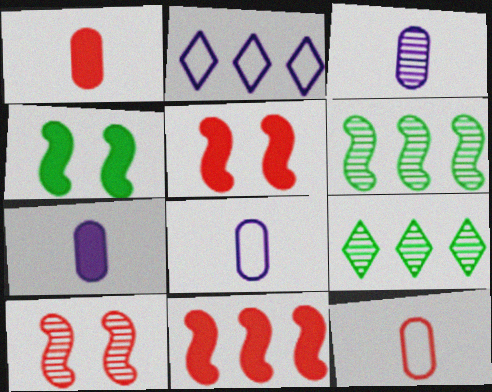[[3, 7, 8], 
[3, 9, 10], 
[5, 8, 9]]